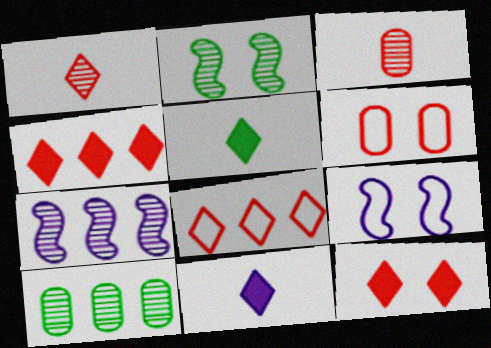[[1, 8, 12], 
[5, 6, 7]]